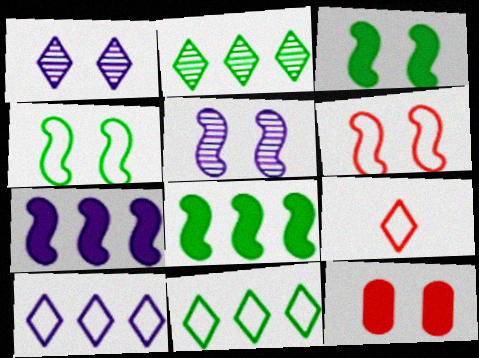[[1, 4, 12], 
[3, 5, 6]]